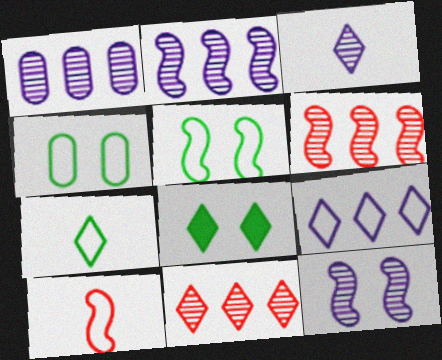[[1, 3, 12], 
[1, 8, 10], 
[4, 9, 10]]